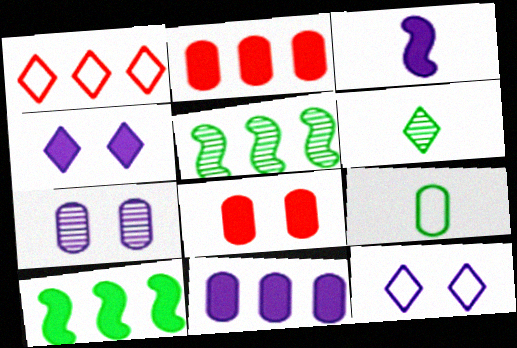[[1, 4, 6], 
[1, 5, 11], 
[2, 7, 9], 
[3, 4, 11]]